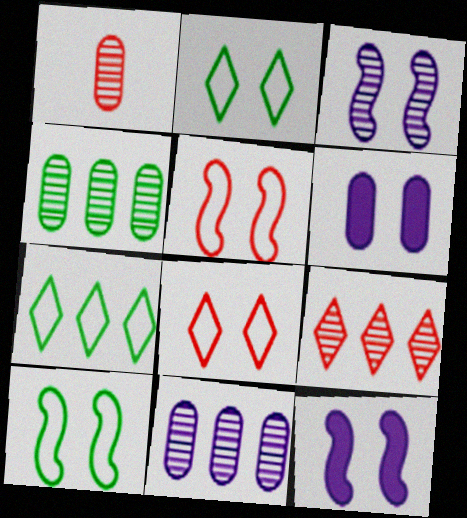[[1, 7, 12]]